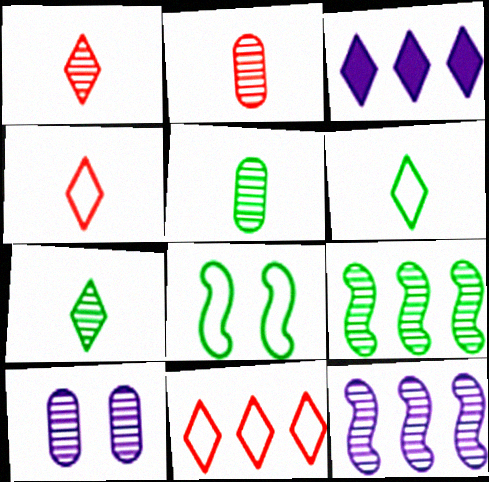[[1, 9, 10], 
[2, 3, 8]]